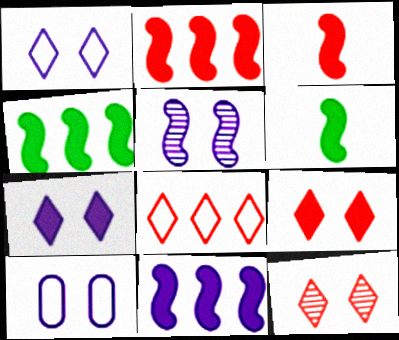[[2, 4, 11], 
[5, 7, 10]]